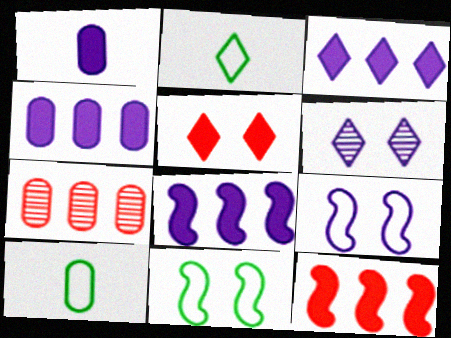[[3, 4, 8], 
[6, 10, 12]]